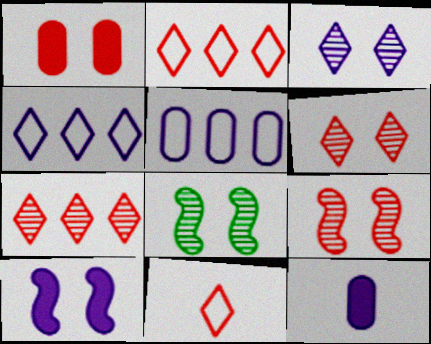[[2, 8, 12]]